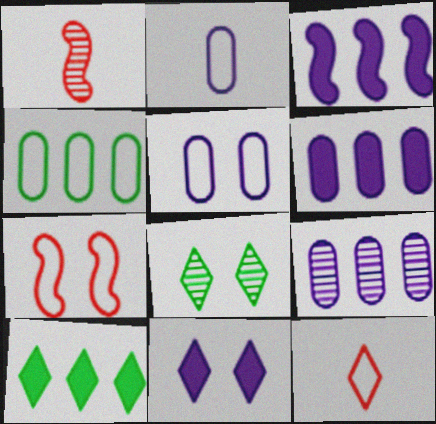[[1, 4, 11], 
[1, 5, 10], 
[1, 8, 9]]